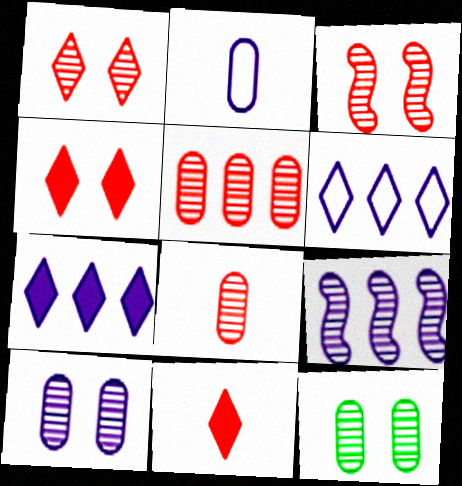[]